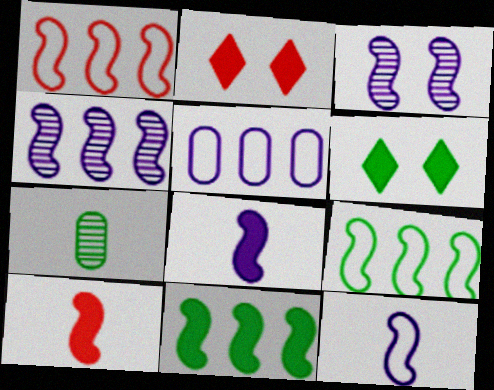[[1, 4, 11], 
[3, 9, 10], 
[6, 7, 9]]